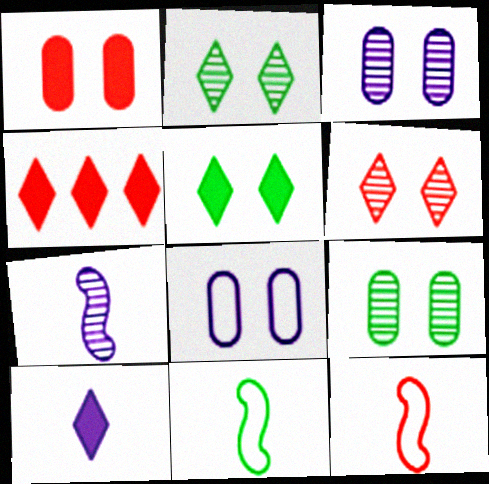[[1, 8, 9], 
[3, 4, 11], 
[4, 5, 10]]